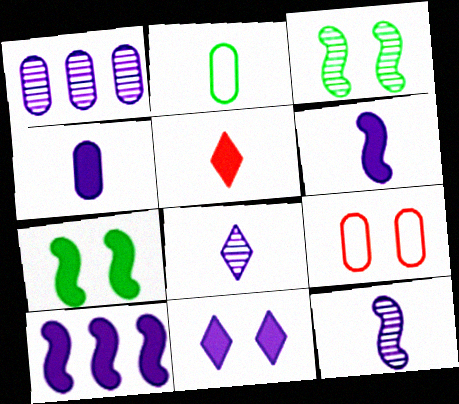[[2, 5, 12], 
[3, 9, 11], 
[4, 10, 11]]